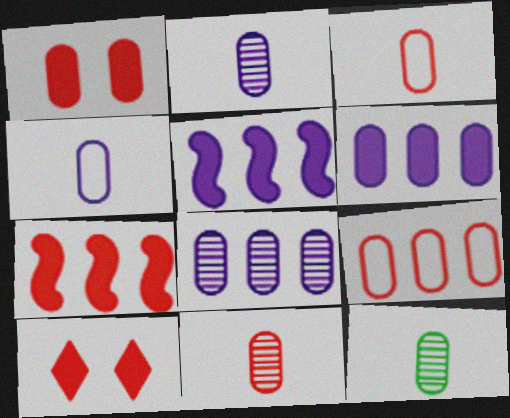[[1, 9, 11], 
[2, 11, 12]]